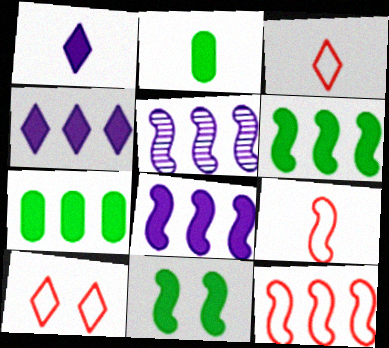[[2, 5, 10], 
[5, 6, 12], 
[5, 9, 11]]